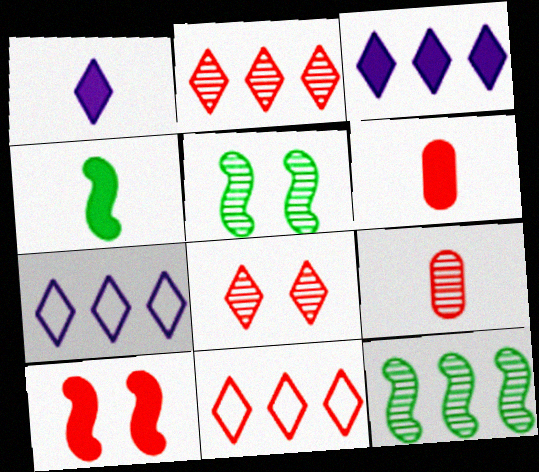[[1, 4, 6], 
[5, 6, 7], 
[9, 10, 11]]